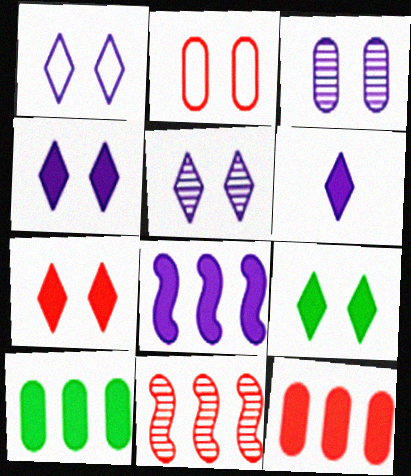[[1, 4, 5], 
[4, 7, 9]]